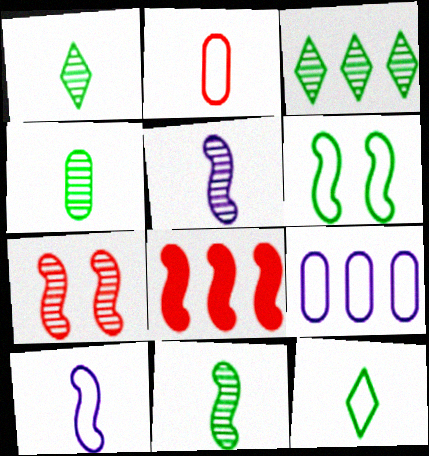[[1, 4, 11], 
[2, 10, 12], 
[3, 8, 9], 
[5, 6, 8]]